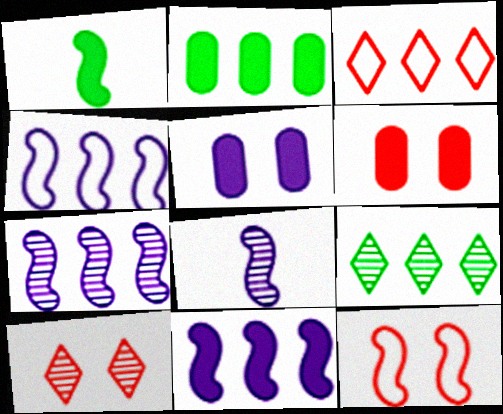[[1, 7, 12], 
[2, 3, 7], 
[4, 7, 11], 
[6, 10, 12]]